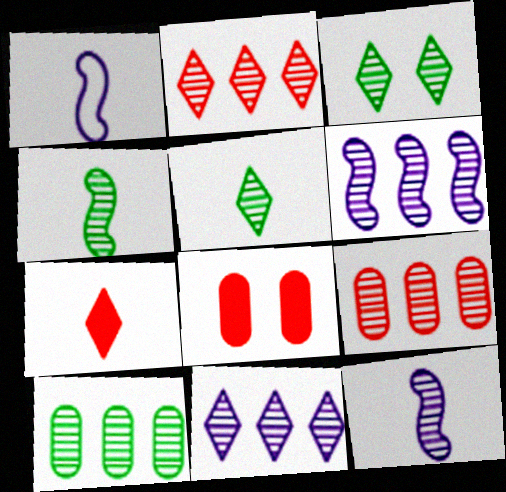[[2, 6, 10], 
[3, 4, 10], 
[3, 9, 12]]